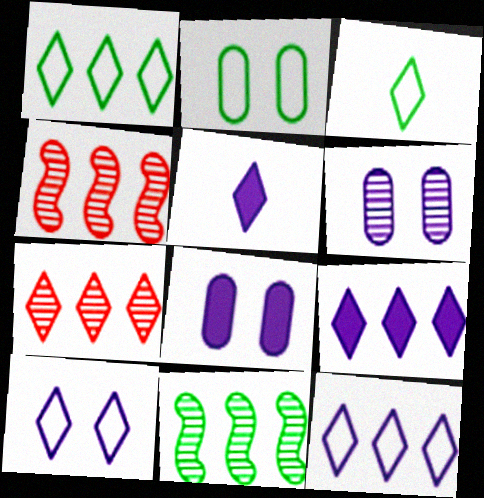[[1, 7, 9], 
[2, 4, 5], 
[3, 4, 8]]